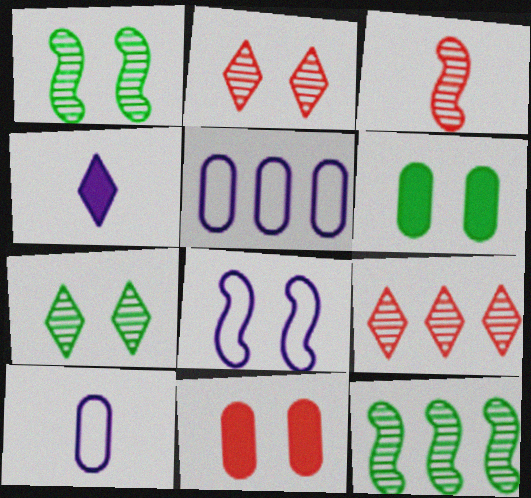[[2, 6, 8], 
[7, 8, 11]]